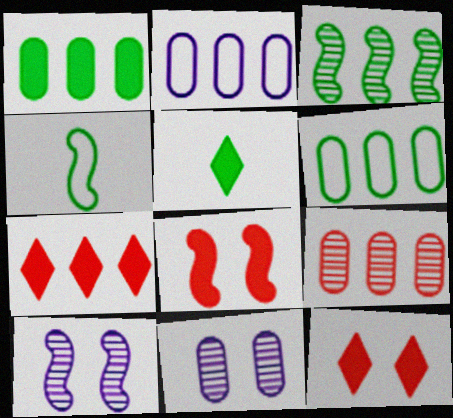[[1, 2, 9], 
[2, 3, 7], 
[4, 7, 11]]